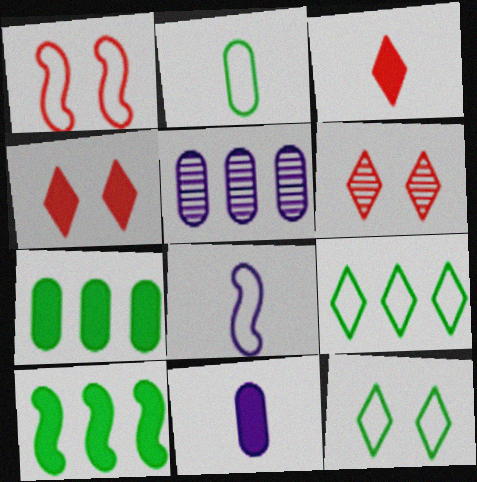[[4, 10, 11], 
[6, 7, 8]]